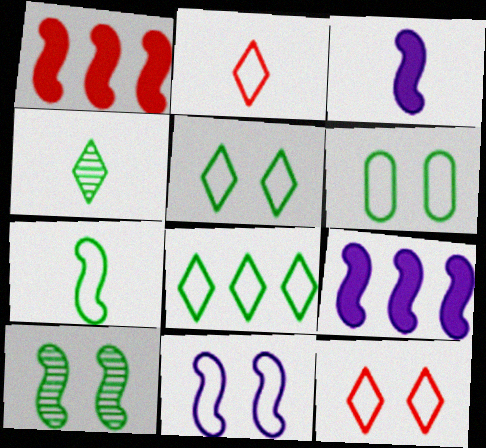[[6, 7, 8], 
[6, 11, 12]]